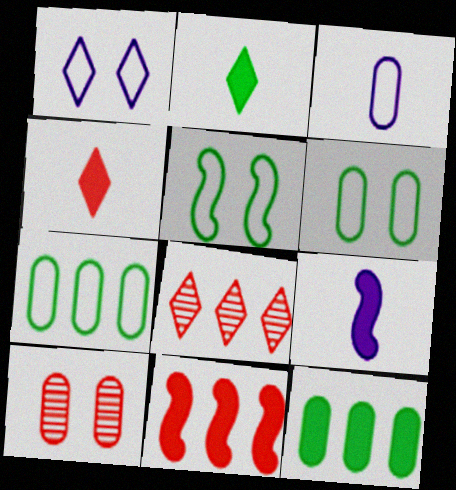[[1, 2, 8], 
[3, 10, 12], 
[6, 8, 9]]